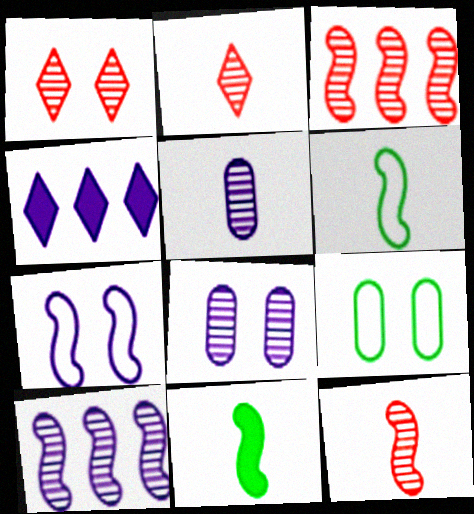[[3, 7, 11], 
[4, 5, 7], 
[4, 9, 12]]